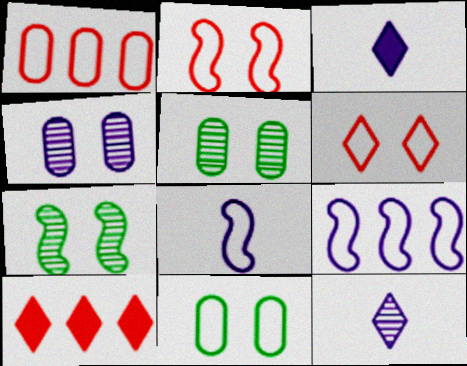[[1, 3, 7], 
[3, 4, 9], 
[5, 8, 10]]